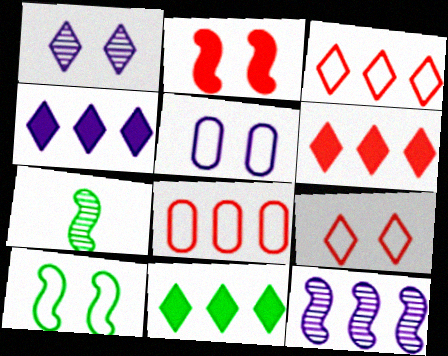[[4, 6, 11], 
[5, 6, 7], 
[5, 9, 10], 
[8, 11, 12]]